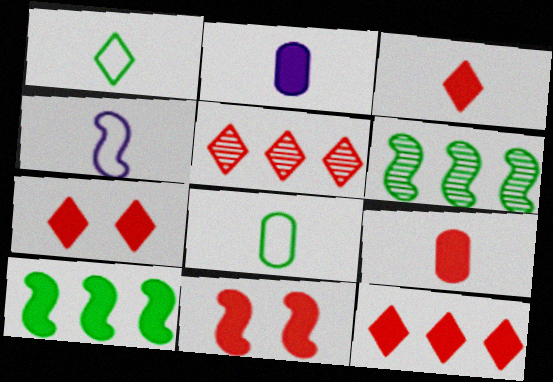[[2, 7, 10], 
[3, 7, 12], 
[4, 6, 11], 
[9, 11, 12]]